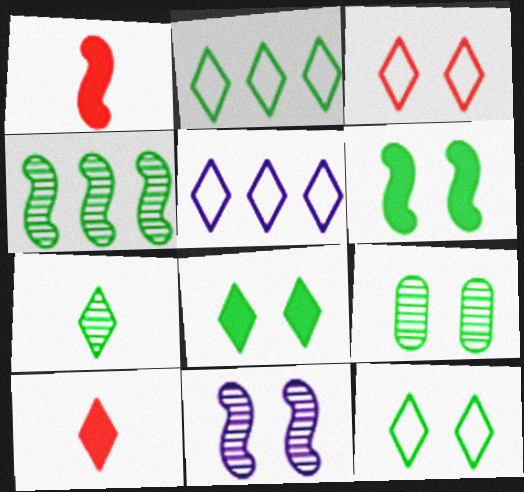[[1, 5, 9], 
[2, 7, 8], 
[4, 7, 9], 
[6, 9, 12]]